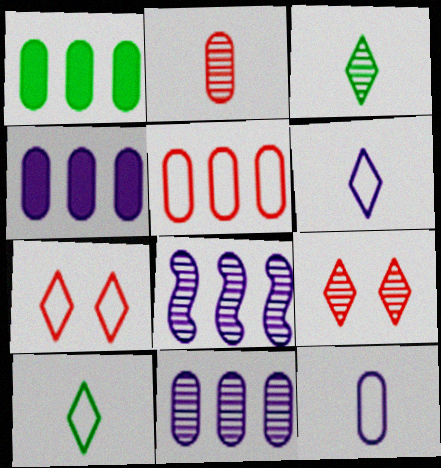[[1, 5, 11]]